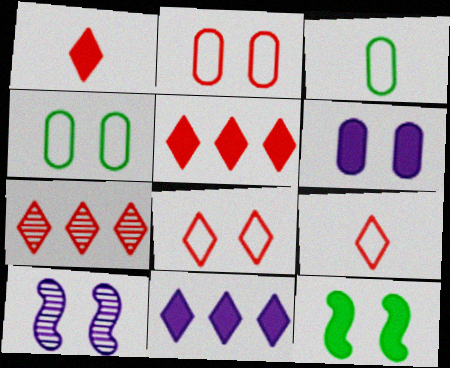[[1, 7, 8], 
[3, 5, 10]]